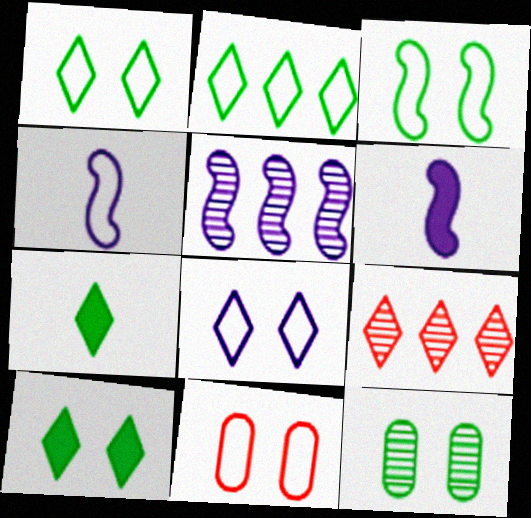[[2, 4, 11], 
[3, 8, 11], 
[3, 10, 12], 
[5, 7, 11], 
[7, 8, 9]]